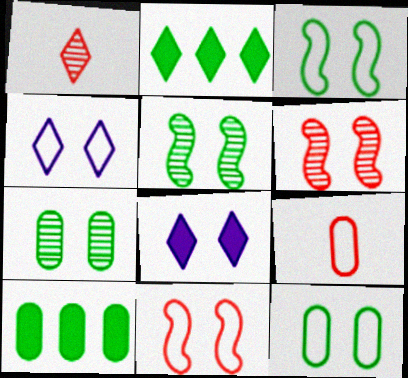[[1, 2, 4], 
[4, 11, 12], 
[6, 8, 12], 
[7, 8, 11]]